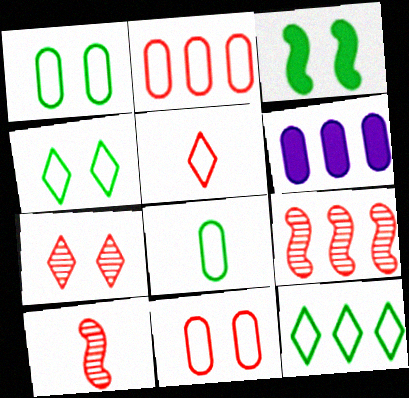[[4, 6, 10], 
[6, 9, 12]]